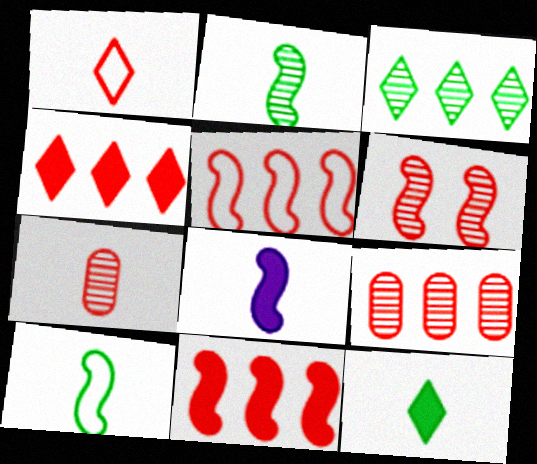[[4, 5, 9]]